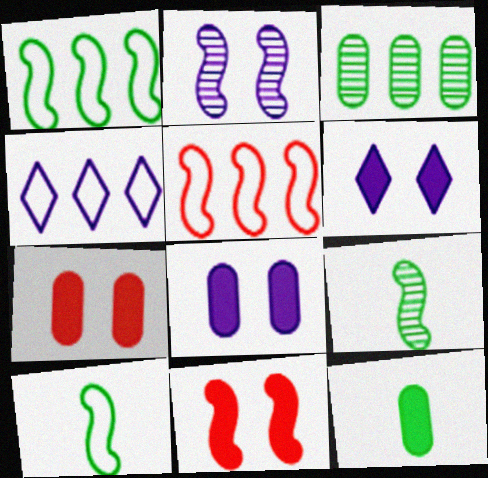[[4, 7, 9]]